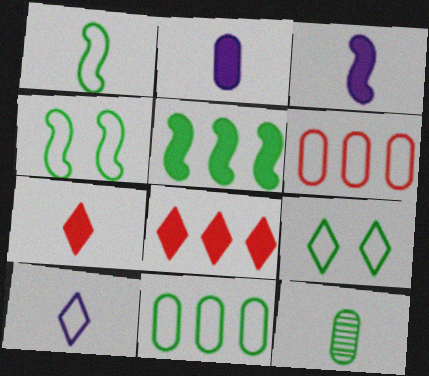[[1, 9, 11], 
[4, 6, 10], 
[5, 9, 12]]